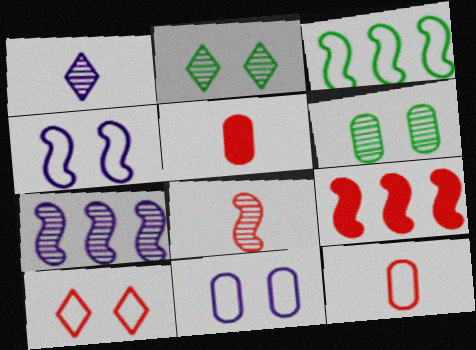[[3, 7, 9]]